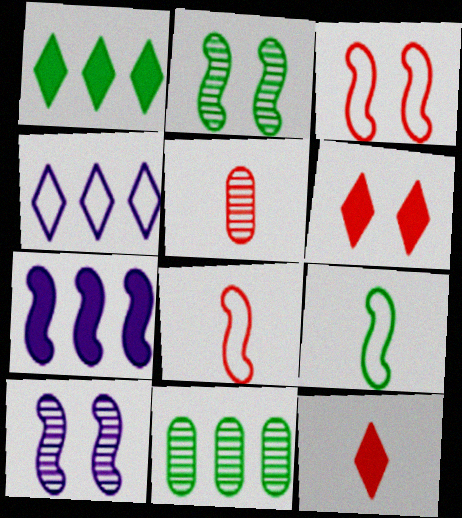[[2, 7, 8], 
[5, 8, 12]]